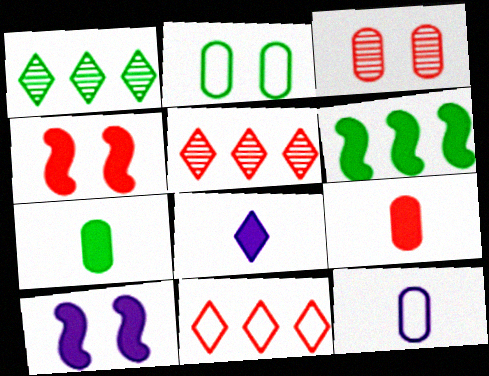[[1, 4, 12]]